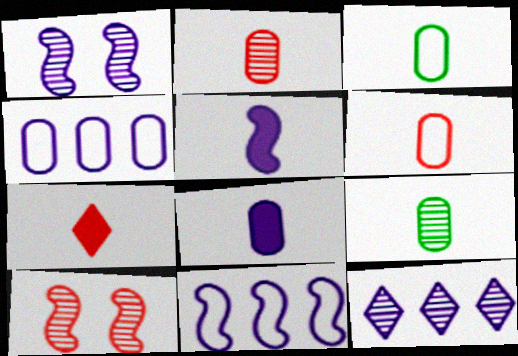[[1, 5, 11], 
[2, 3, 8], 
[6, 8, 9], 
[9, 10, 12]]